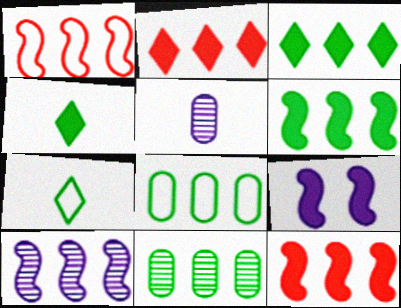[[1, 6, 10], 
[2, 8, 10]]